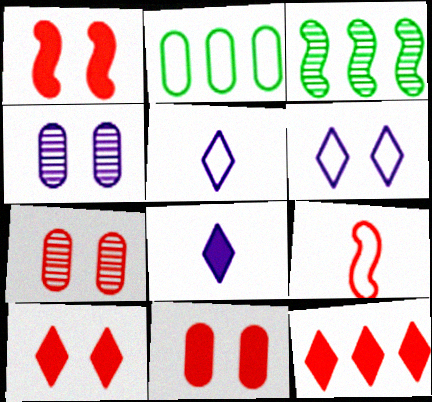[[1, 10, 11], 
[2, 6, 9], 
[3, 5, 11], 
[7, 9, 12]]